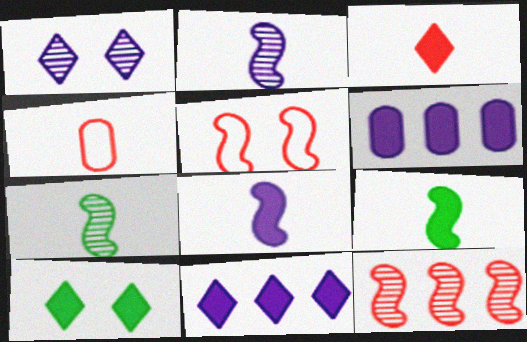[[3, 10, 11]]